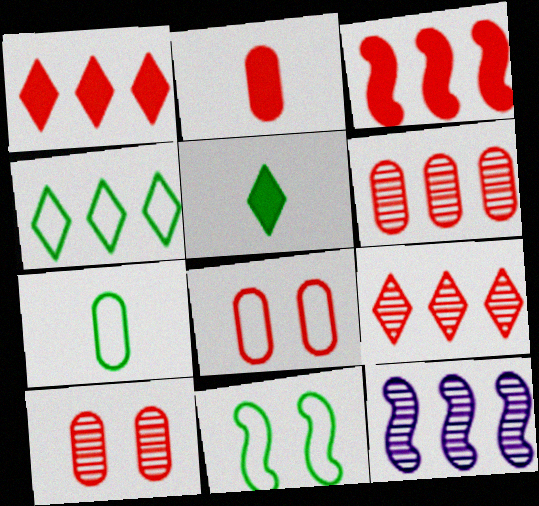[[2, 6, 8], 
[4, 7, 11], 
[5, 8, 12]]